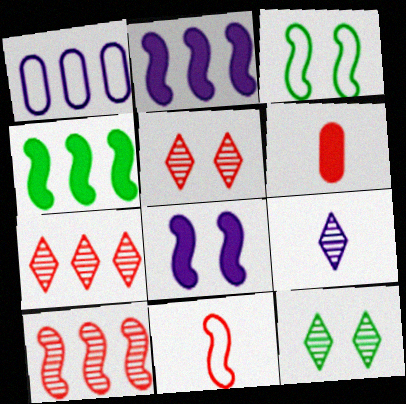[[1, 4, 7], 
[1, 8, 9], 
[7, 9, 12]]